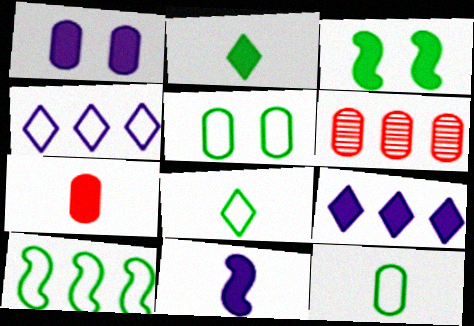[[1, 6, 12], 
[1, 9, 11], 
[2, 7, 11], 
[3, 7, 9], 
[5, 8, 10], 
[6, 9, 10]]